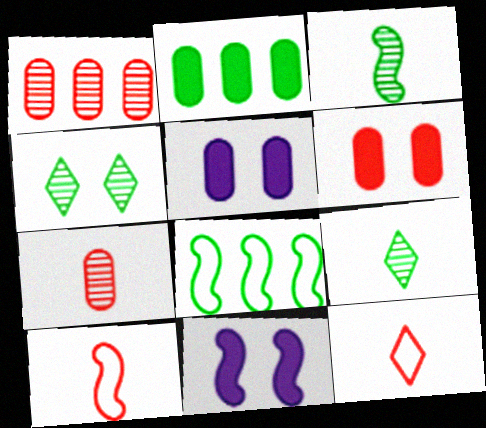[]